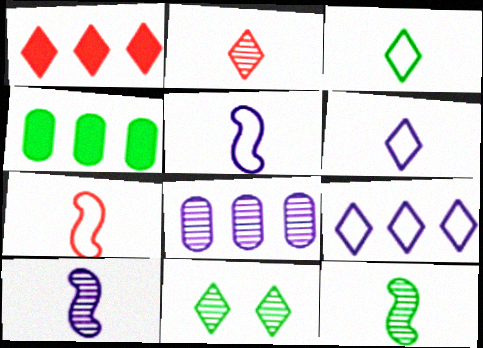[[1, 6, 11]]